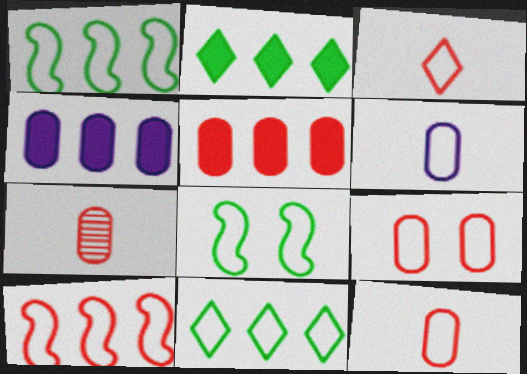[[3, 9, 10], 
[5, 7, 9]]